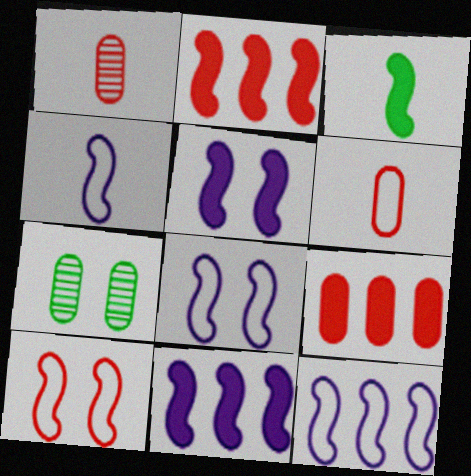[[2, 3, 5], 
[4, 8, 12]]